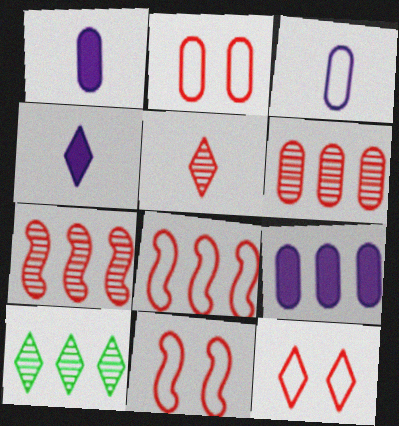[[1, 10, 11], 
[2, 11, 12], 
[4, 10, 12], 
[8, 9, 10]]